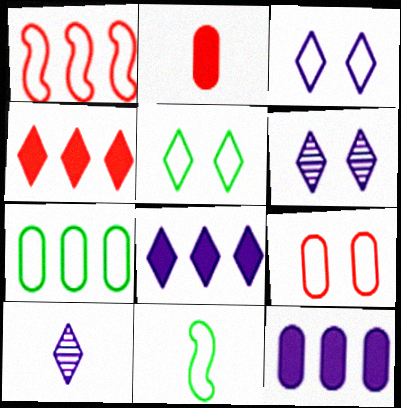[[2, 10, 11], 
[3, 8, 10], 
[4, 5, 10], 
[5, 7, 11]]